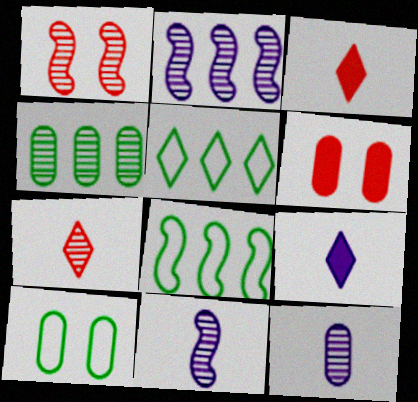[[2, 3, 10], 
[5, 6, 11]]